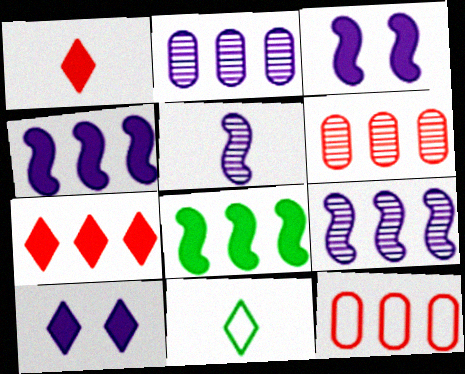[[3, 6, 11]]